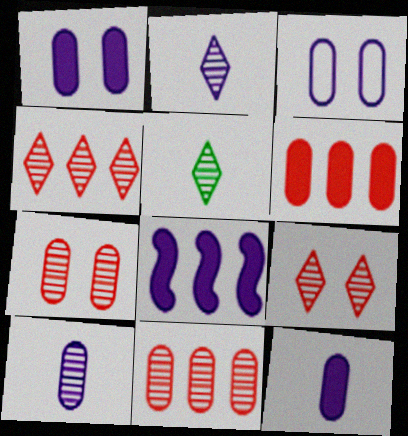[[2, 3, 8]]